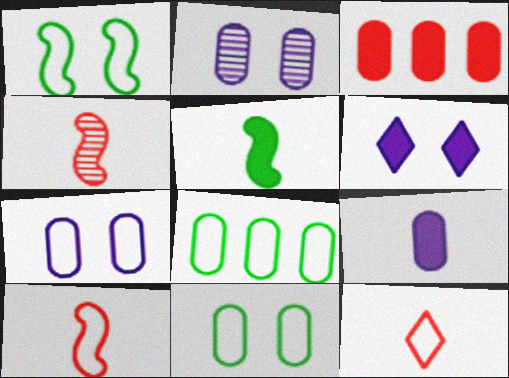[[3, 5, 6], 
[4, 6, 8]]